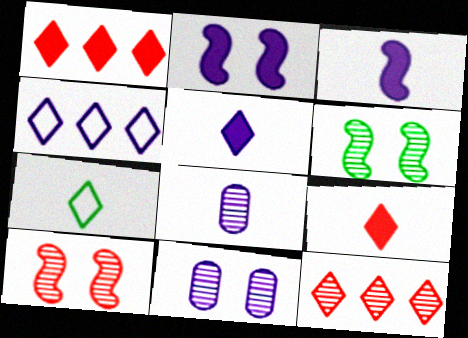[[2, 4, 8], 
[3, 4, 11], 
[6, 8, 12]]